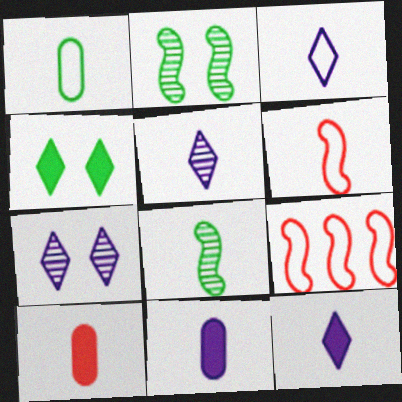[[1, 3, 6], 
[3, 5, 12], 
[3, 8, 10]]